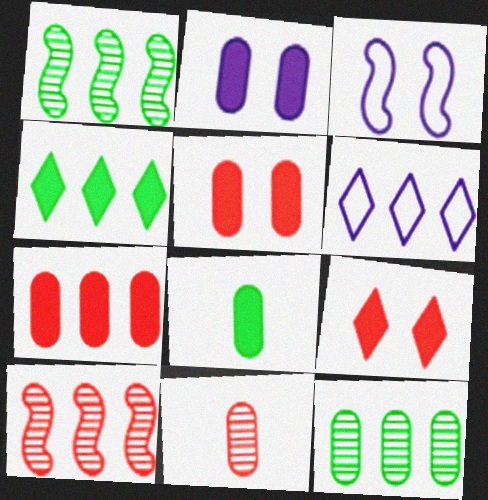[[1, 6, 7], 
[2, 7, 8], 
[3, 4, 11]]